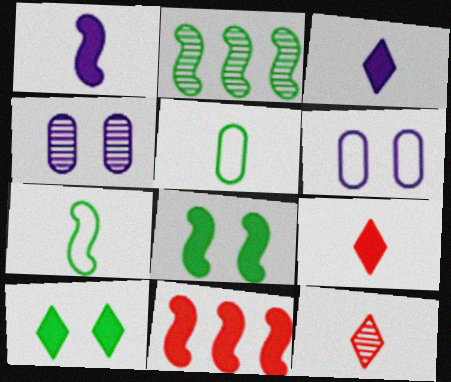[[1, 5, 12], 
[1, 8, 11], 
[2, 4, 12], 
[2, 5, 10], 
[2, 6, 9], 
[2, 7, 8]]